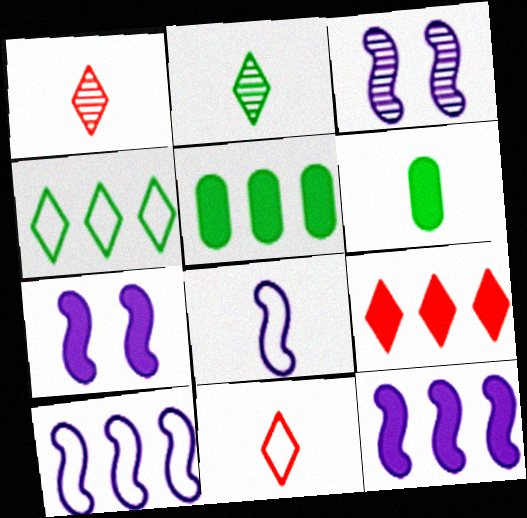[[1, 6, 8], 
[3, 5, 11], 
[3, 8, 12], 
[5, 9, 12], 
[6, 7, 9]]